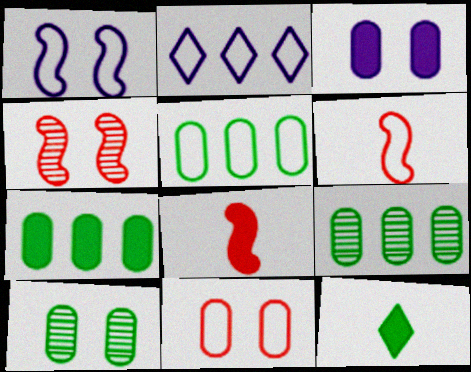[[2, 8, 10], 
[3, 10, 11], 
[5, 7, 9]]